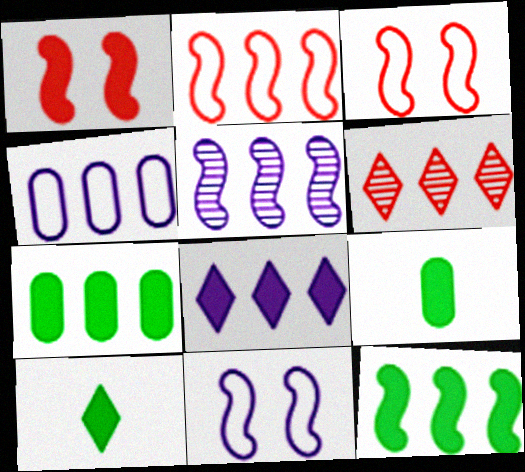[[1, 8, 9], 
[2, 5, 12], 
[4, 5, 8], 
[4, 6, 12], 
[6, 9, 11]]